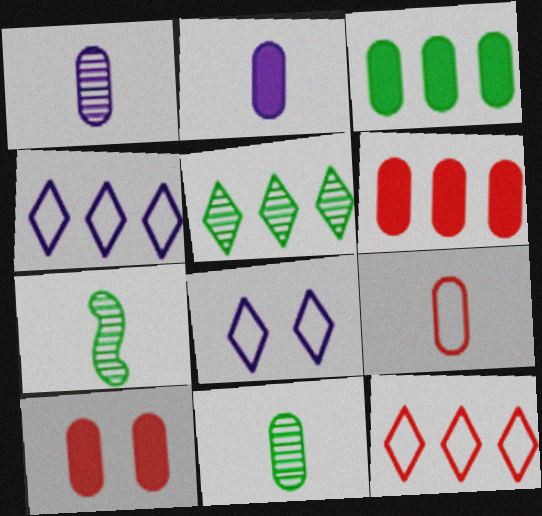[[2, 3, 10], 
[2, 9, 11], 
[4, 7, 10], 
[6, 7, 8]]